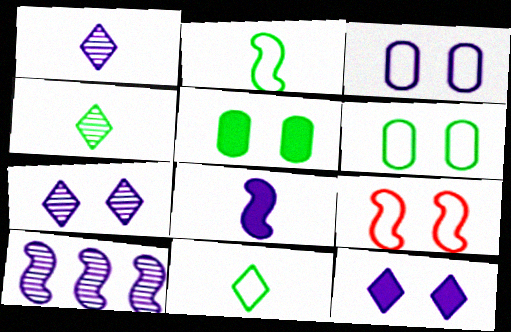[[5, 7, 9]]